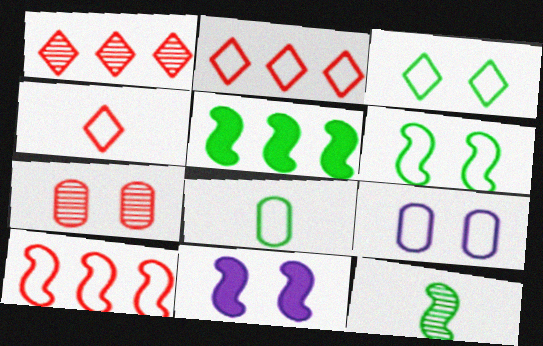[[1, 8, 11], 
[3, 7, 11], 
[5, 6, 12], 
[10, 11, 12]]